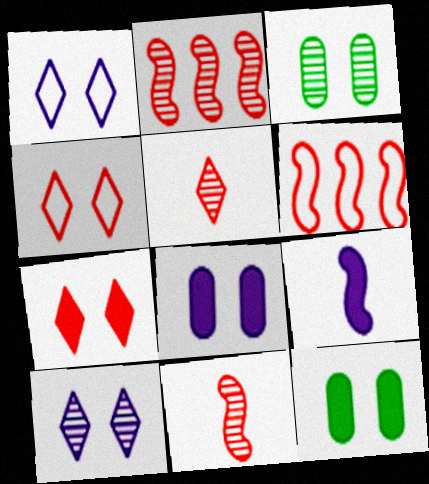[]